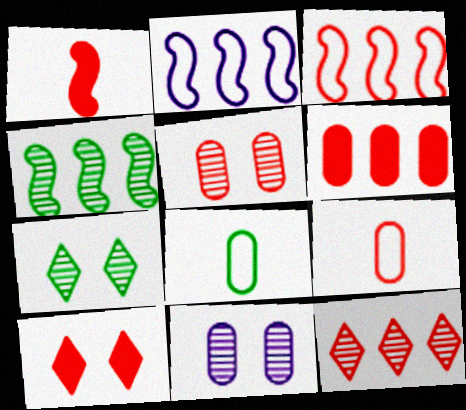[[1, 6, 10], 
[3, 6, 12], 
[5, 6, 9], 
[6, 8, 11]]